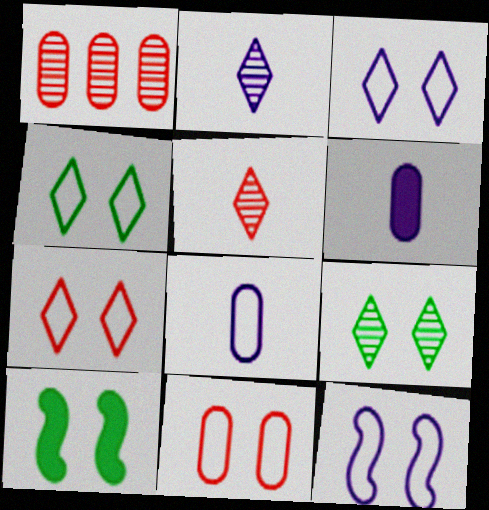[[3, 4, 7], 
[4, 11, 12]]